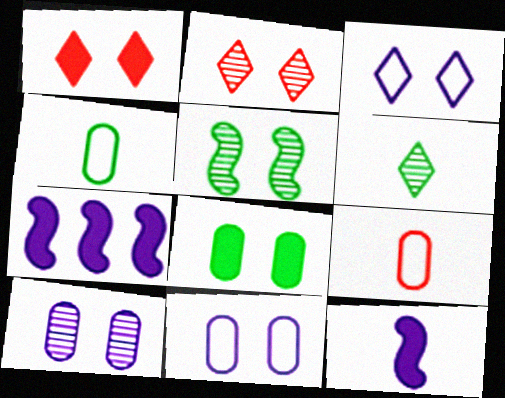[[1, 5, 11], 
[2, 4, 7], 
[2, 5, 10], 
[6, 9, 12]]